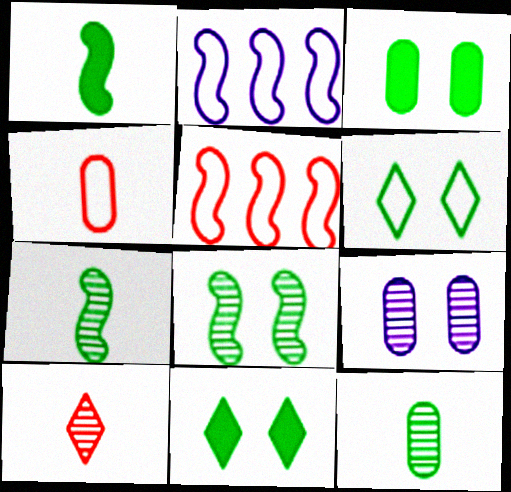[[2, 3, 10], 
[2, 4, 6], 
[3, 6, 8]]